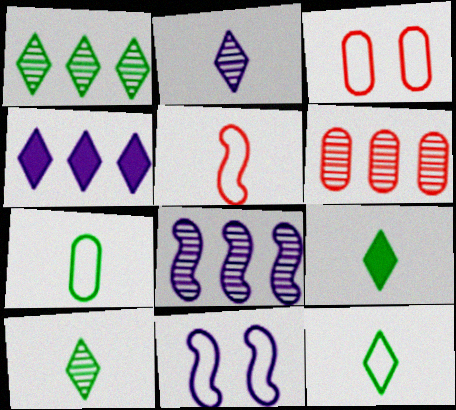[[1, 6, 8], 
[3, 8, 9], 
[6, 9, 11], 
[9, 10, 12]]